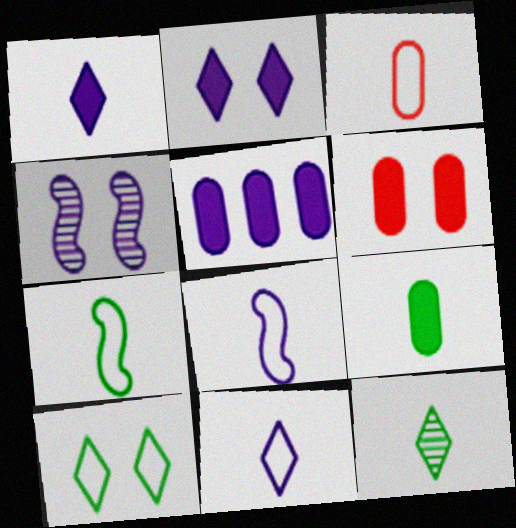[[3, 7, 11], 
[4, 5, 11], 
[4, 6, 10], 
[5, 6, 9], 
[7, 9, 12]]